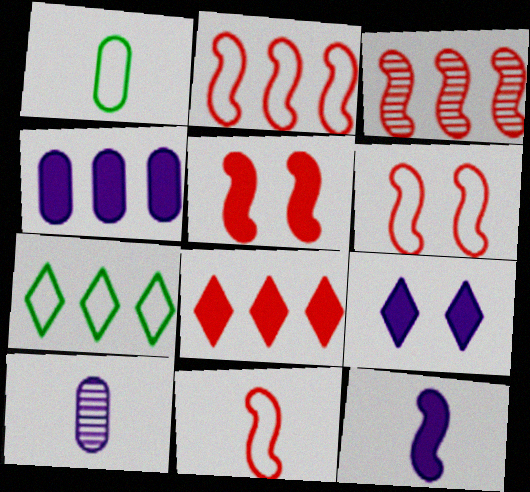[[1, 3, 9], 
[2, 6, 11], 
[3, 4, 7], 
[3, 5, 11], 
[4, 9, 12], 
[5, 7, 10]]